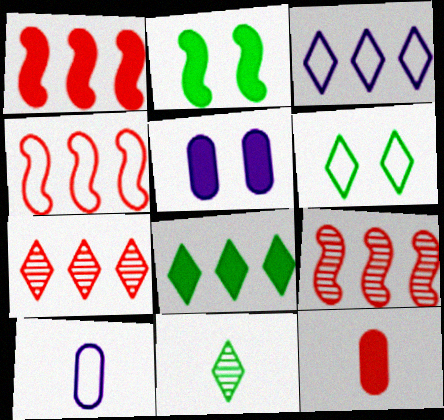[[1, 4, 9], 
[2, 7, 10], 
[3, 7, 8], 
[4, 5, 11], 
[4, 6, 10], 
[6, 8, 11]]